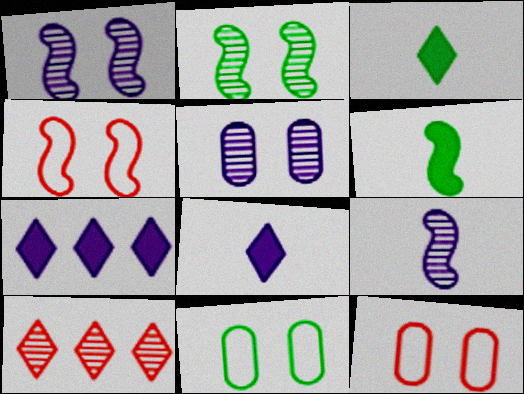[]